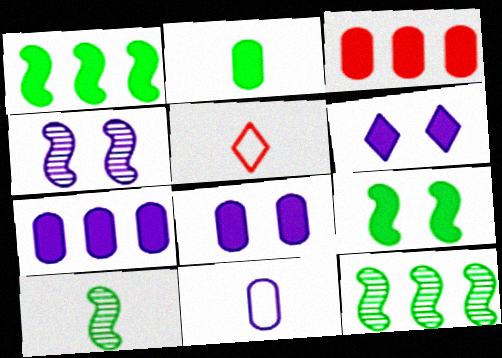[[2, 3, 8], 
[5, 8, 12]]